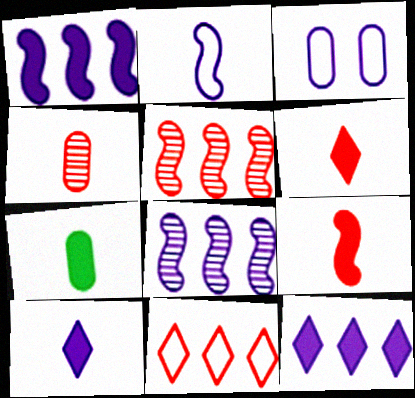[[3, 8, 10], 
[7, 9, 10]]